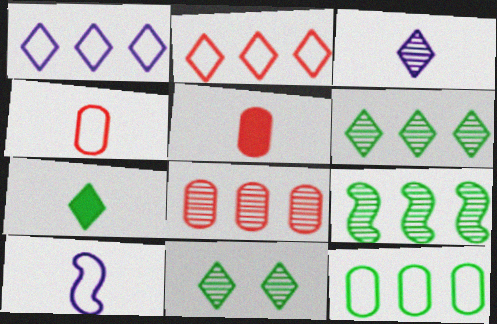[]